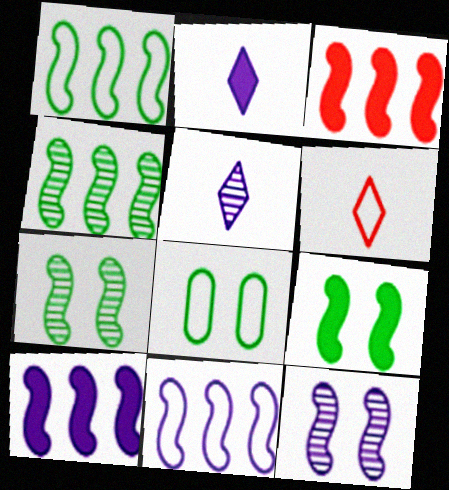[[3, 4, 11], 
[3, 5, 8], 
[6, 8, 11]]